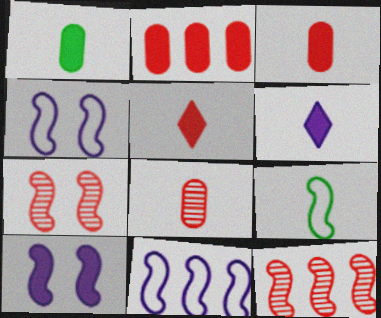[[6, 8, 9], 
[9, 10, 12]]